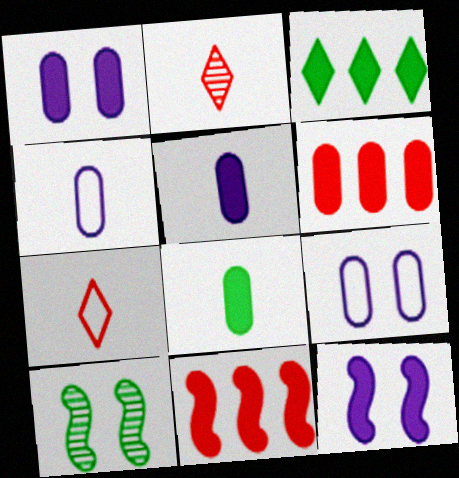[[1, 6, 8]]